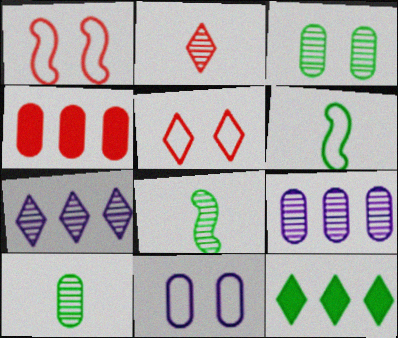[[1, 2, 4], 
[3, 6, 12], 
[4, 10, 11]]